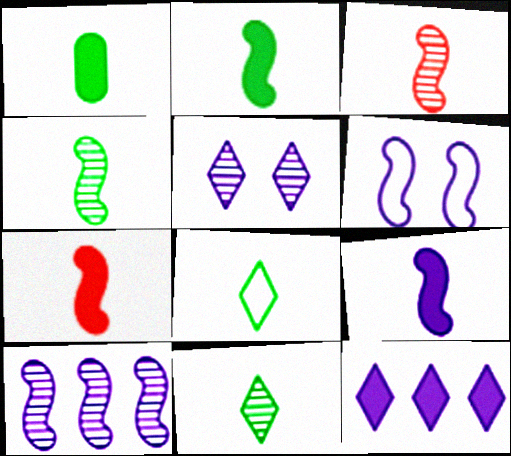[[1, 4, 8], 
[2, 7, 9], 
[6, 9, 10]]